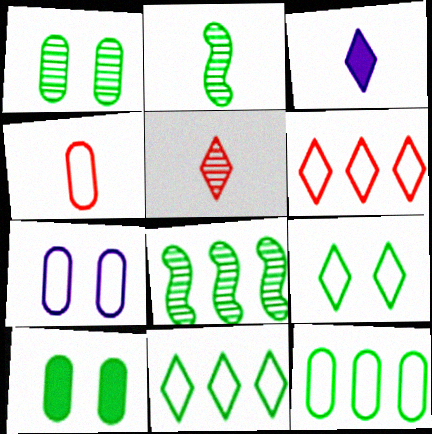[[2, 3, 4], 
[2, 10, 11], 
[4, 7, 12]]